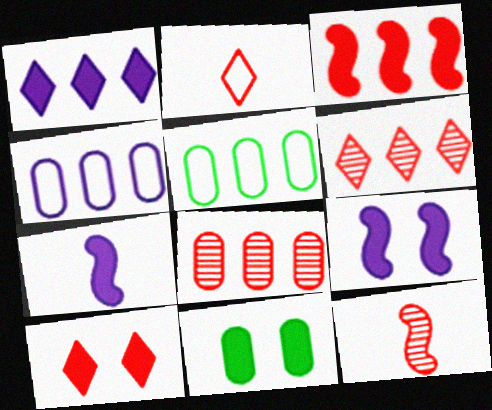[[2, 6, 10], 
[9, 10, 11]]